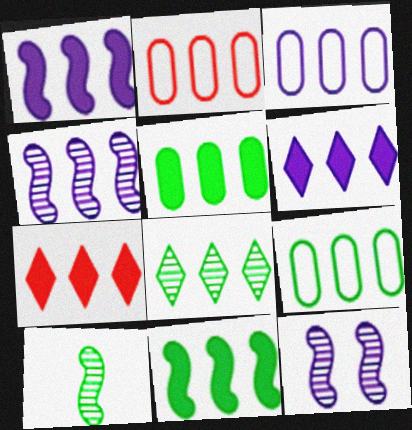[[1, 2, 8], 
[1, 5, 7], 
[2, 3, 9], 
[3, 4, 6], 
[4, 7, 9], 
[8, 9, 11]]